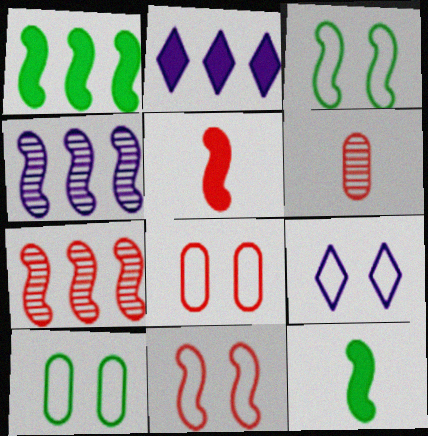[[1, 6, 9], 
[2, 3, 6], 
[3, 4, 5], 
[3, 8, 9], 
[4, 11, 12], 
[5, 7, 11], 
[9, 10, 11]]